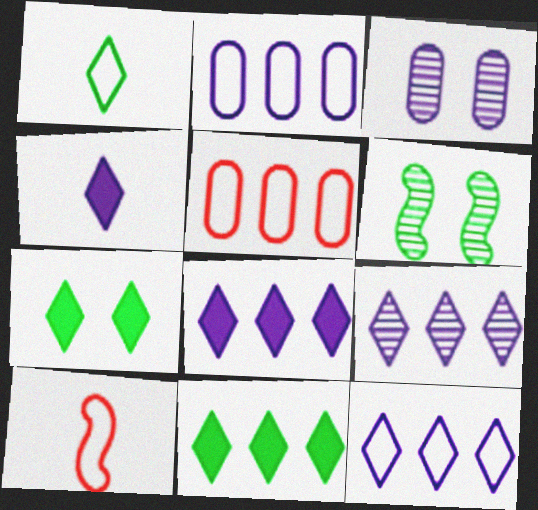[[3, 10, 11], 
[4, 5, 6], 
[8, 9, 12]]